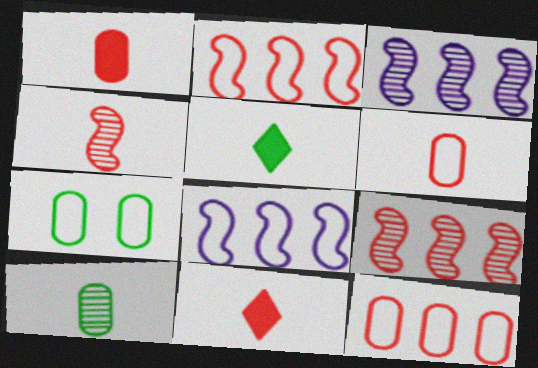[[3, 7, 11], 
[4, 6, 11]]